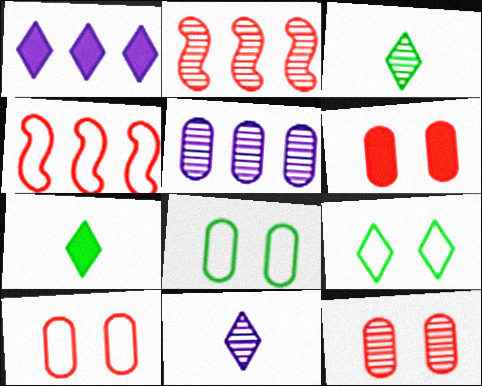[[6, 10, 12]]